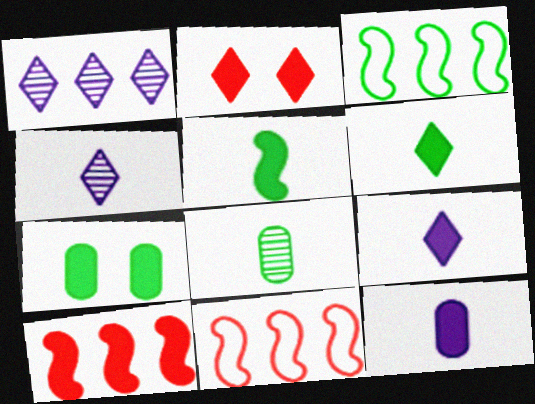[[4, 7, 11], 
[7, 9, 10]]